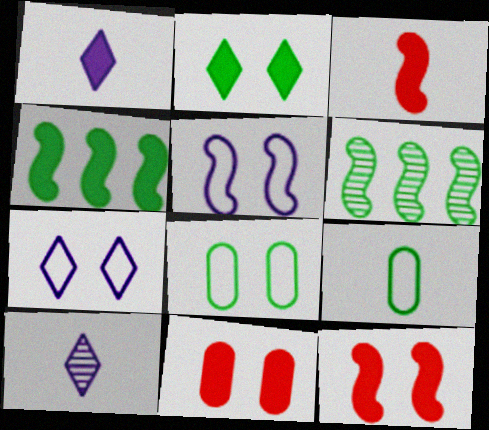[[1, 4, 11], 
[2, 6, 9], 
[3, 5, 6], 
[3, 9, 10]]